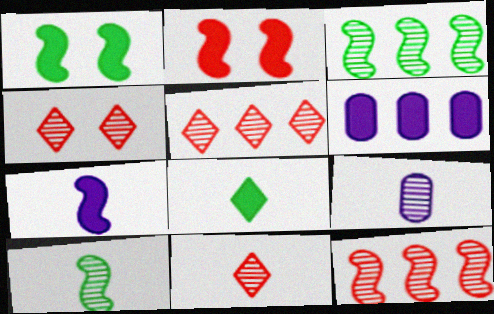[[2, 6, 8], 
[3, 4, 9], 
[4, 5, 11], 
[9, 10, 11]]